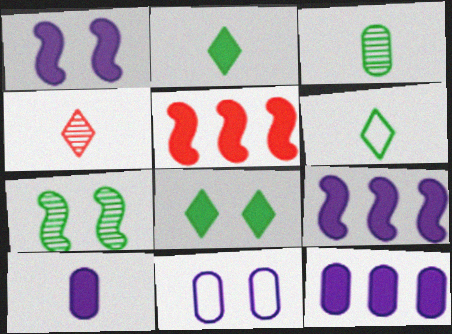[[5, 8, 10]]